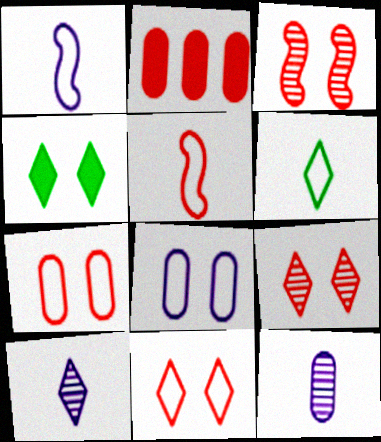[[2, 5, 9], 
[3, 4, 8]]